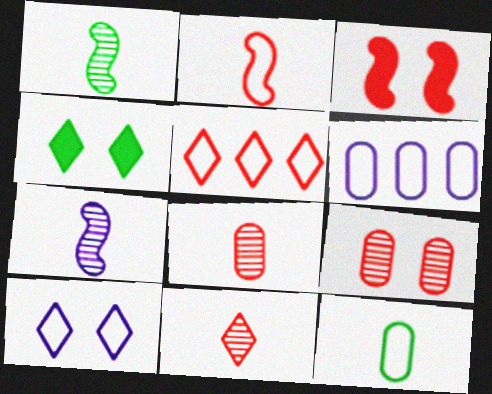[[3, 5, 8]]